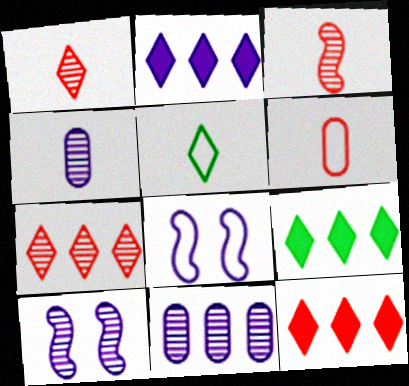[[2, 4, 8], 
[2, 9, 12], 
[6, 9, 10]]